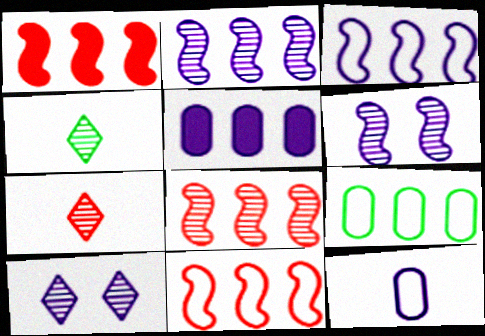[[1, 8, 11]]